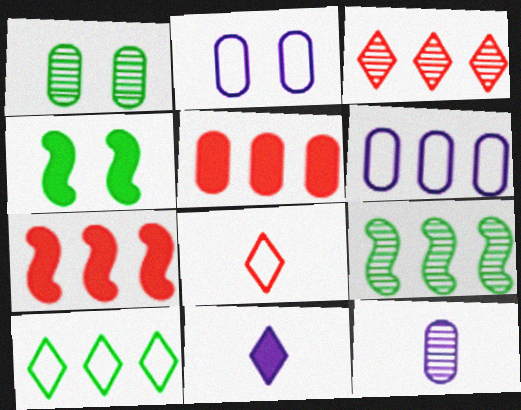[[4, 5, 11]]